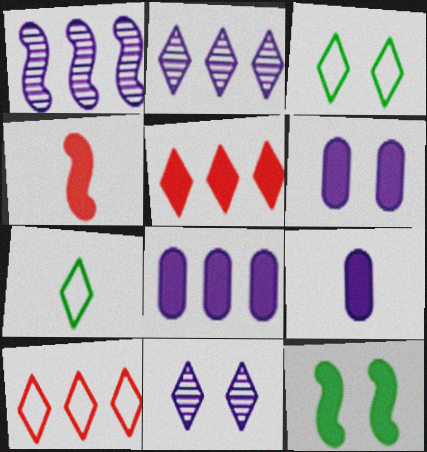[[5, 7, 11], 
[5, 9, 12], 
[6, 8, 9]]